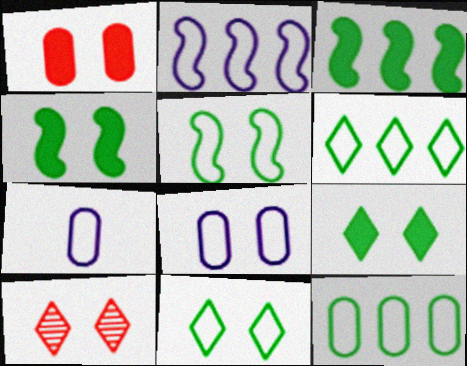[[3, 7, 10], 
[4, 8, 10]]